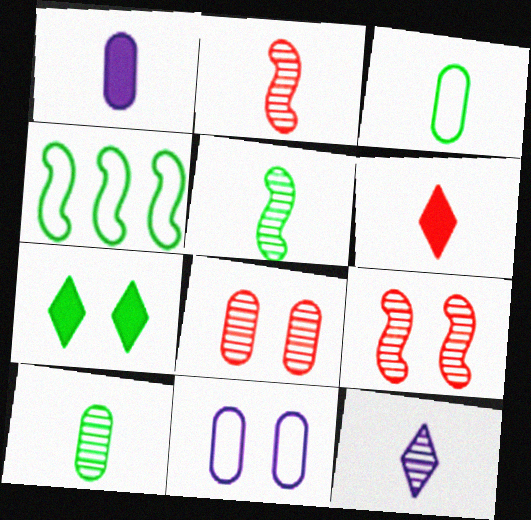[[2, 10, 12], 
[4, 7, 10], 
[7, 9, 11]]